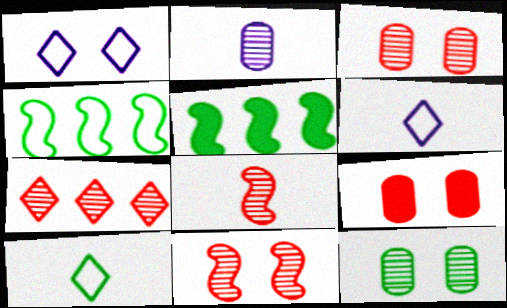[[3, 5, 6], 
[3, 7, 8], 
[5, 10, 12]]